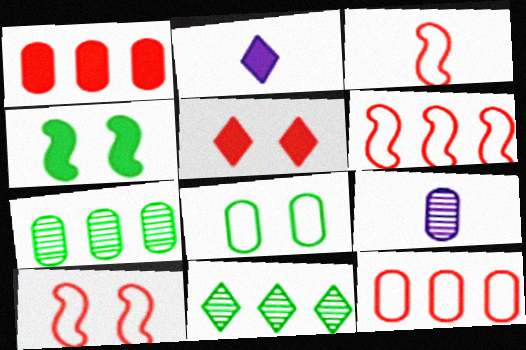[[1, 2, 4], 
[1, 8, 9], 
[2, 7, 10], 
[3, 6, 10]]